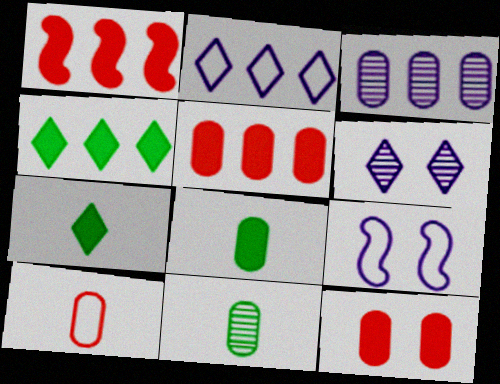[]